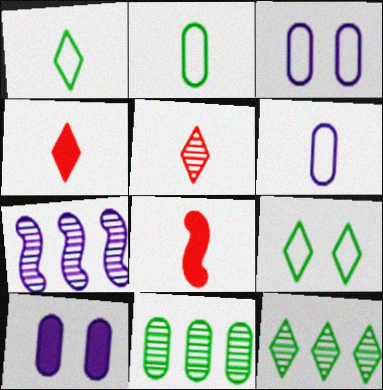[[3, 8, 12]]